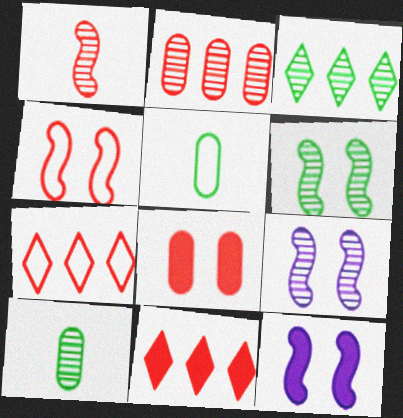[[1, 7, 8], 
[3, 6, 10], 
[4, 6, 12], 
[5, 9, 11], 
[7, 10, 12]]